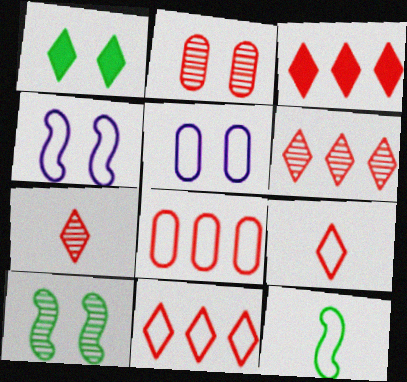[[1, 2, 4], 
[3, 6, 11], 
[5, 11, 12]]